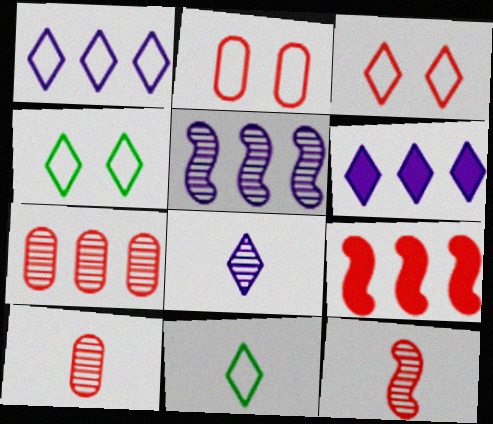[[1, 3, 11], 
[3, 9, 10]]